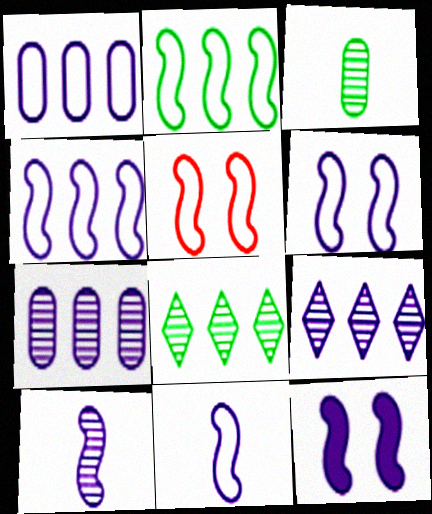[[2, 5, 11], 
[4, 6, 11], 
[4, 10, 12]]